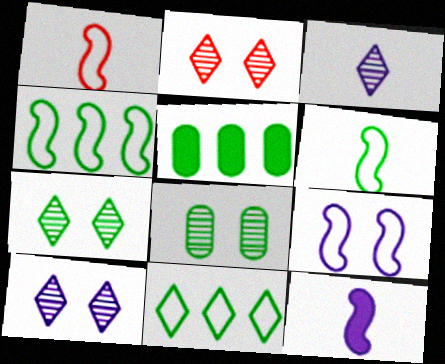[[1, 4, 9], 
[1, 5, 10], 
[2, 7, 10], 
[5, 6, 7]]